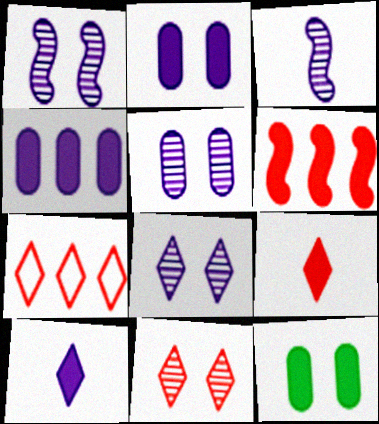[[1, 5, 8], 
[3, 7, 12], 
[6, 10, 12], 
[7, 9, 11]]